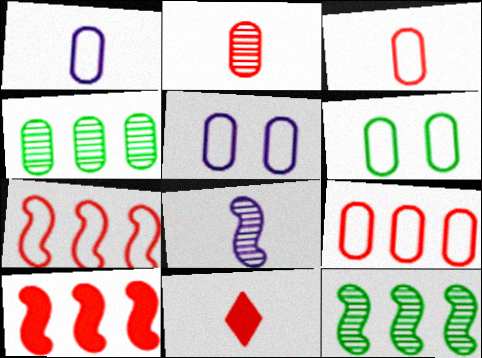[[1, 6, 9], 
[5, 11, 12]]